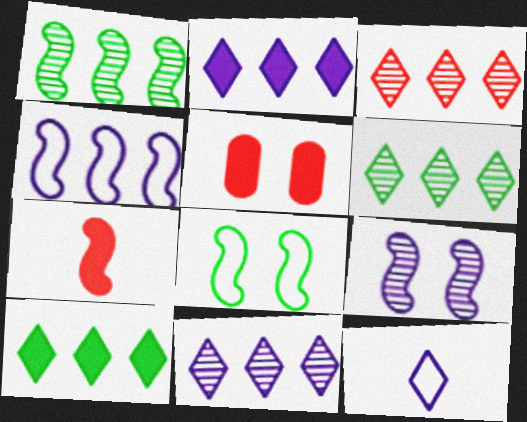[[1, 5, 12], 
[3, 6, 11]]